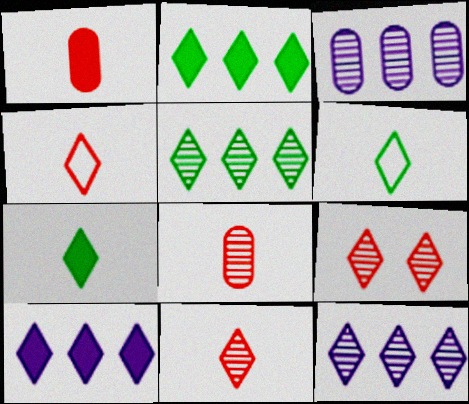[[6, 9, 10]]